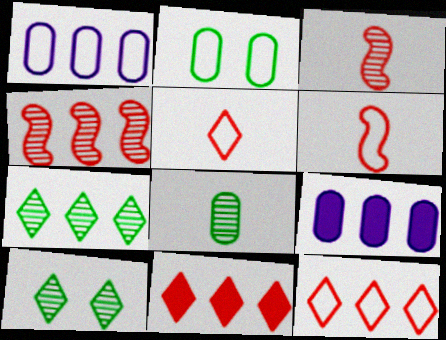[[6, 9, 10]]